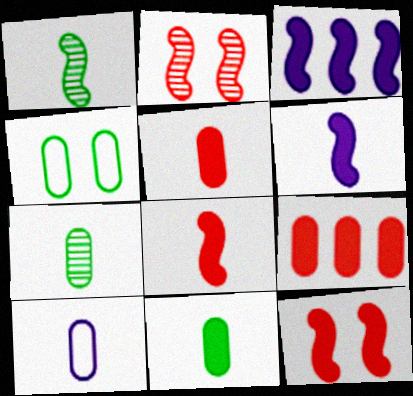[[5, 7, 10]]